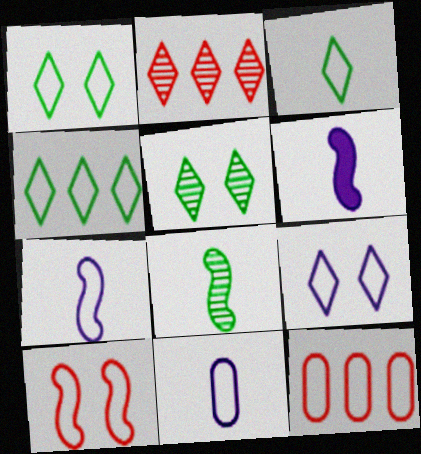[[1, 3, 4], 
[1, 7, 12], 
[4, 10, 11], 
[5, 6, 12]]